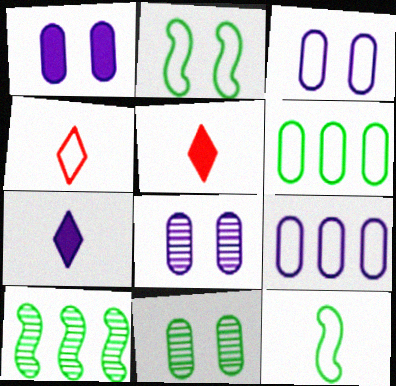[[1, 3, 8], 
[1, 4, 10], 
[2, 4, 9], 
[3, 5, 10]]